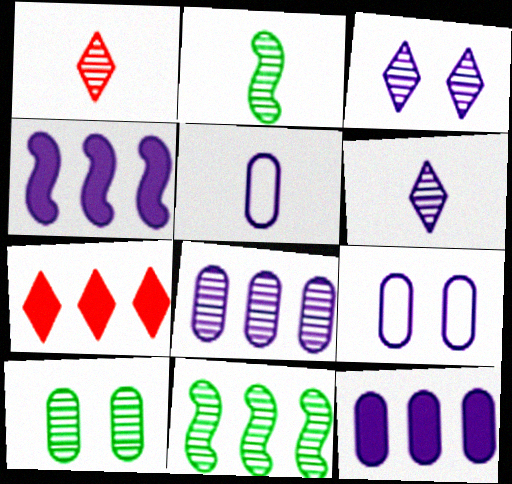[[2, 7, 9], 
[3, 4, 5], 
[4, 6, 9]]